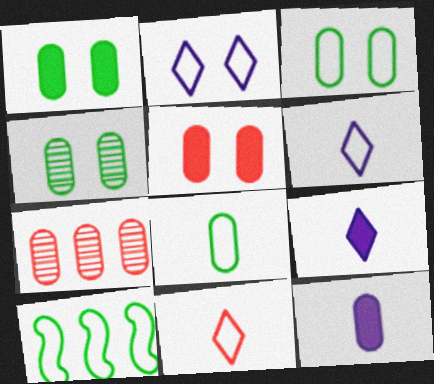[[1, 3, 4], 
[3, 7, 12]]